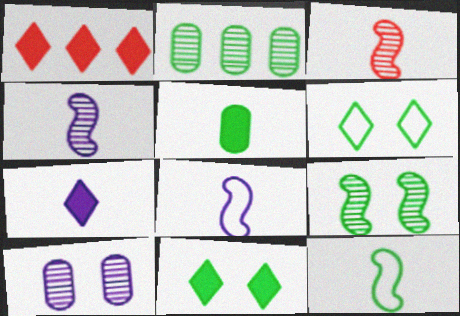[[1, 7, 11], 
[1, 10, 12], 
[2, 11, 12]]